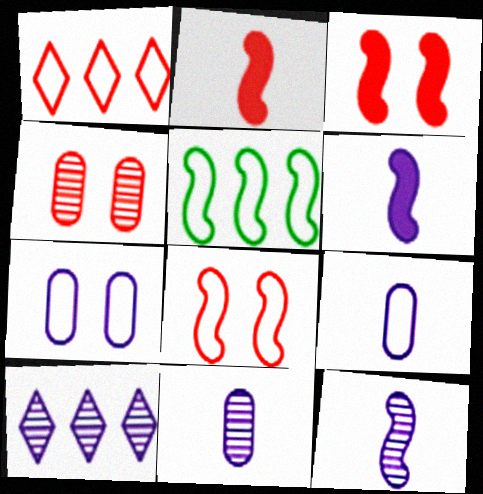[[1, 2, 4], 
[3, 5, 12], 
[6, 7, 10]]